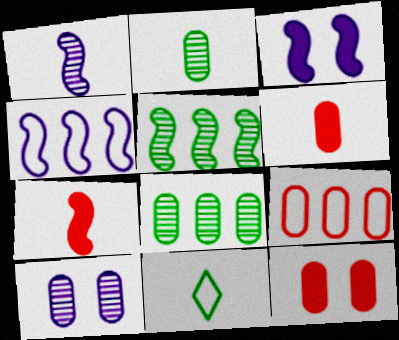[[1, 3, 4], 
[1, 6, 11]]